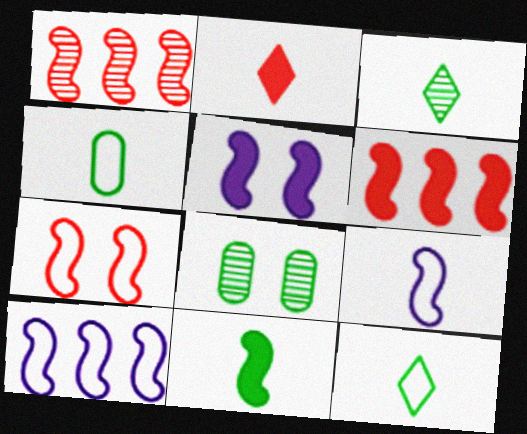[[2, 8, 10], 
[3, 4, 11], 
[5, 6, 11]]